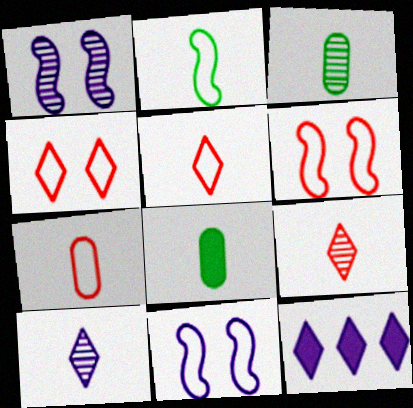[[3, 6, 12]]